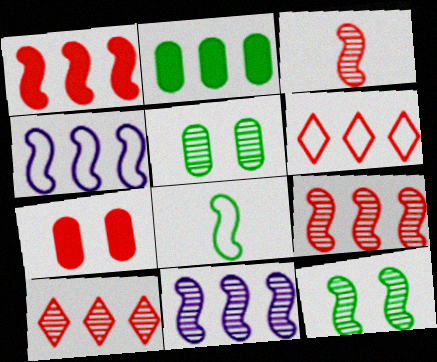[[2, 4, 10], 
[2, 6, 11], 
[3, 6, 7], 
[3, 11, 12]]